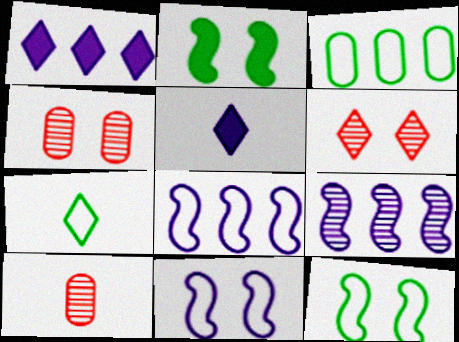[[1, 6, 7], 
[1, 10, 12], 
[3, 7, 12]]